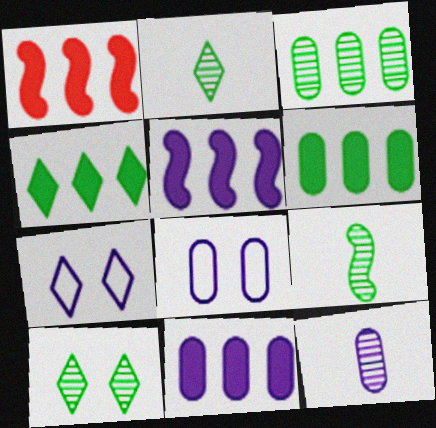[[1, 2, 8], 
[1, 4, 11], 
[3, 9, 10], 
[5, 7, 12], 
[8, 11, 12]]